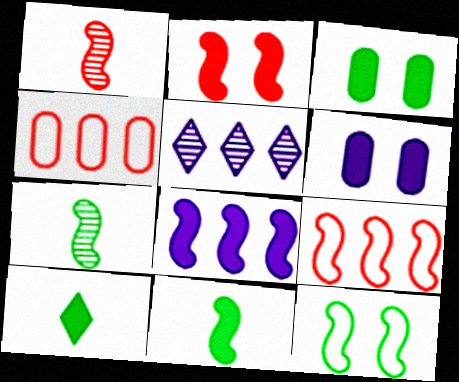[[1, 2, 9], 
[1, 8, 12], 
[2, 8, 11]]